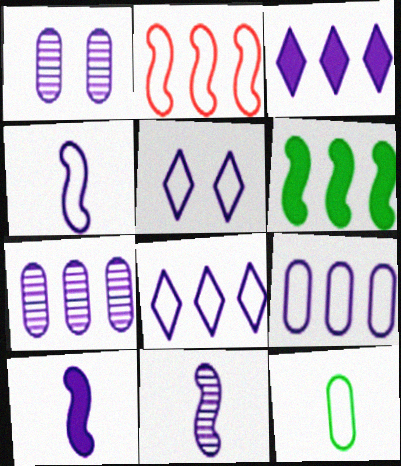[[1, 3, 4], 
[1, 8, 10], 
[2, 5, 12], 
[4, 5, 9], 
[4, 10, 11], 
[5, 7, 10]]